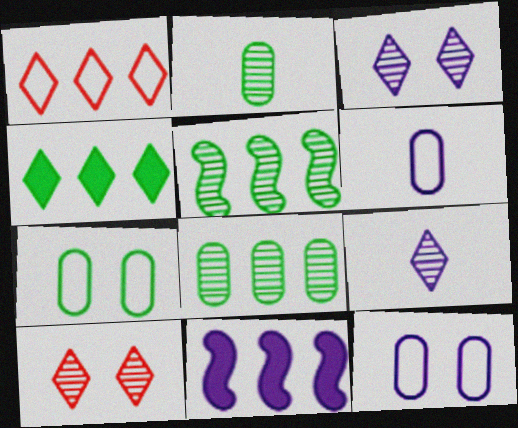[[1, 8, 11], 
[3, 6, 11], 
[9, 11, 12]]